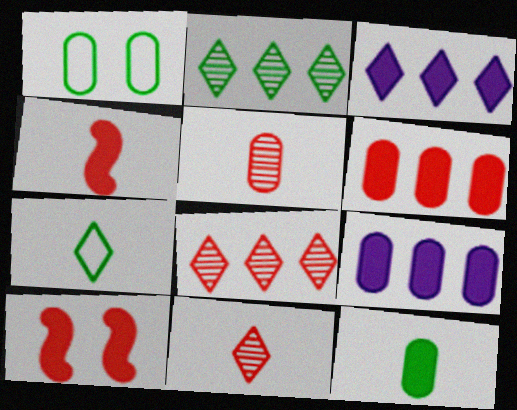[[1, 5, 9], 
[3, 10, 12]]